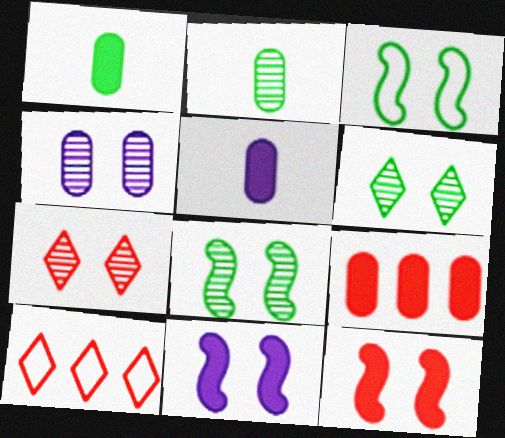[[2, 10, 11], 
[4, 7, 8], 
[5, 8, 10]]